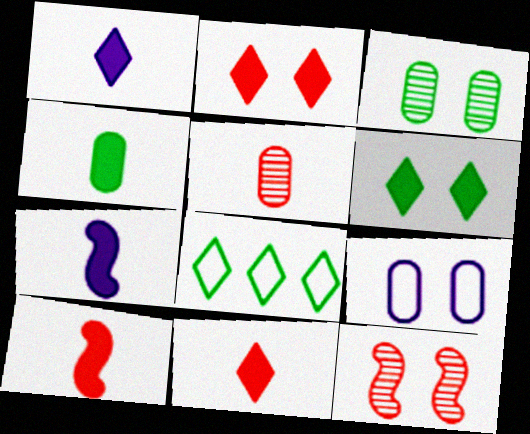[[1, 4, 10], 
[4, 7, 11], 
[6, 9, 12]]